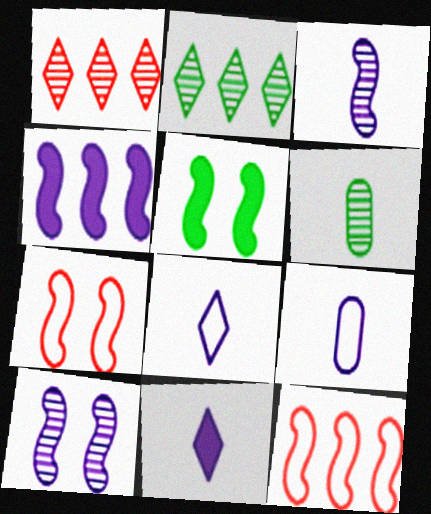[[1, 5, 9], 
[1, 6, 10], 
[3, 5, 12], 
[3, 9, 11], 
[5, 7, 10]]